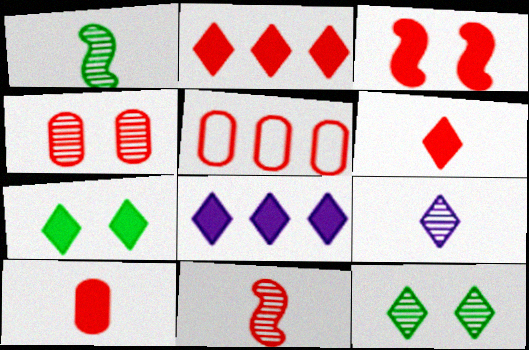[[2, 3, 10], 
[4, 5, 10], 
[6, 7, 8]]